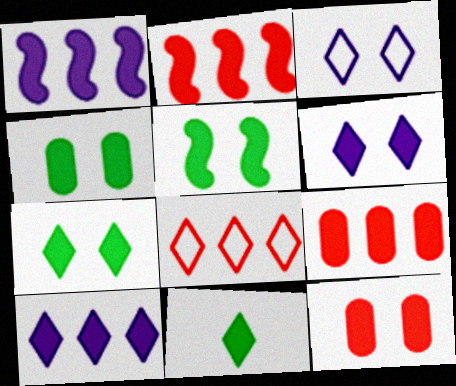[[1, 11, 12], 
[4, 5, 7], 
[5, 6, 12]]